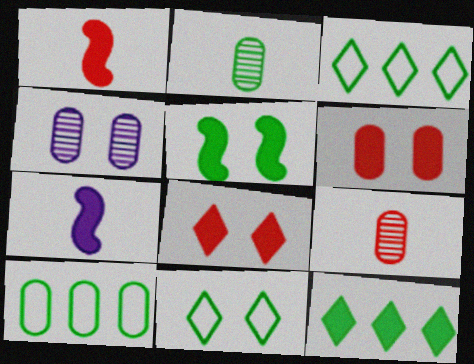[[1, 3, 4], 
[2, 3, 5], 
[6, 7, 12]]